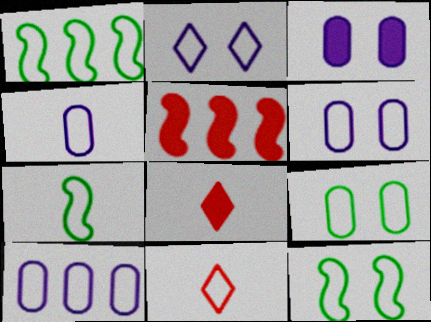[[1, 6, 11], 
[1, 7, 12], 
[4, 6, 10], 
[4, 7, 11], 
[10, 11, 12]]